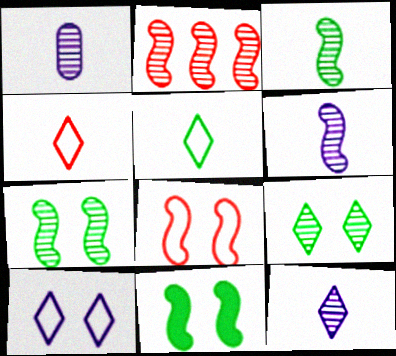[[1, 2, 9], 
[1, 6, 12], 
[2, 6, 7]]